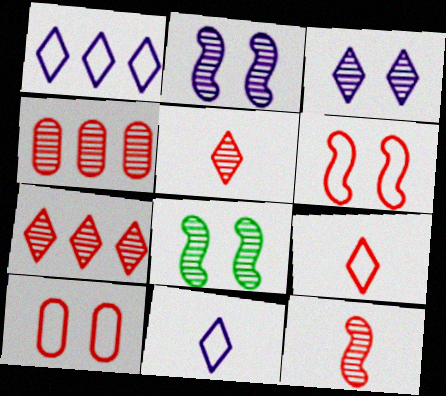[]